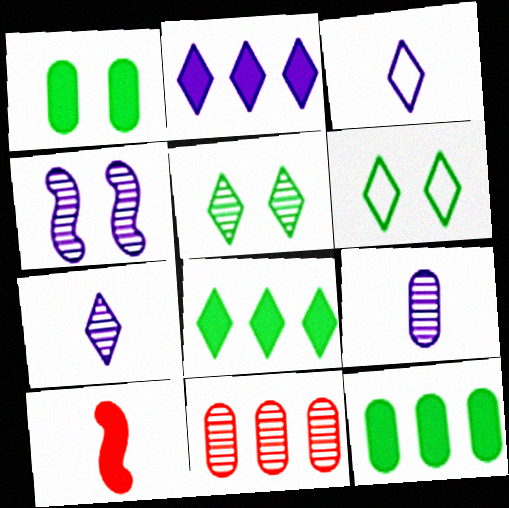[[1, 2, 10]]